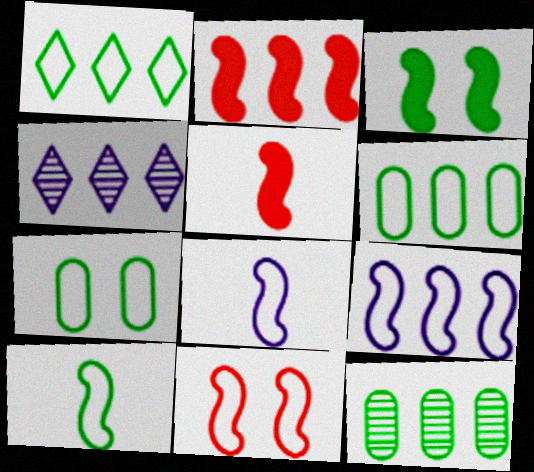[[1, 7, 10], 
[2, 4, 6], 
[4, 5, 7], 
[9, 10, 11]]